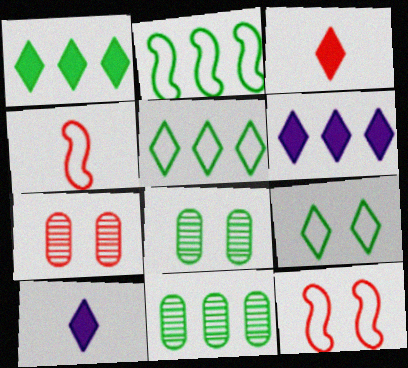[[1, 2, 11], 
[2, 7, 10], 
[4, 6, 8], 
[10, 11, 12]]